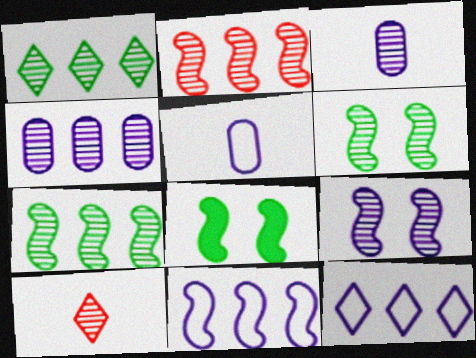[[1, 2, 4], 
[4, 6, 10]]